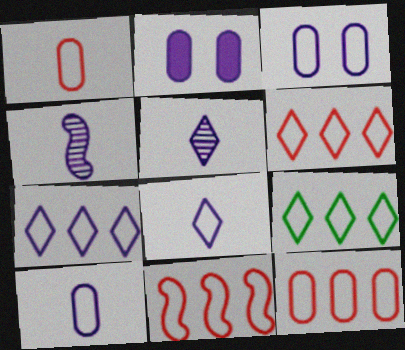[[2, 4, 7], 
[6, 7, 9], 
[6, 11, 12]]